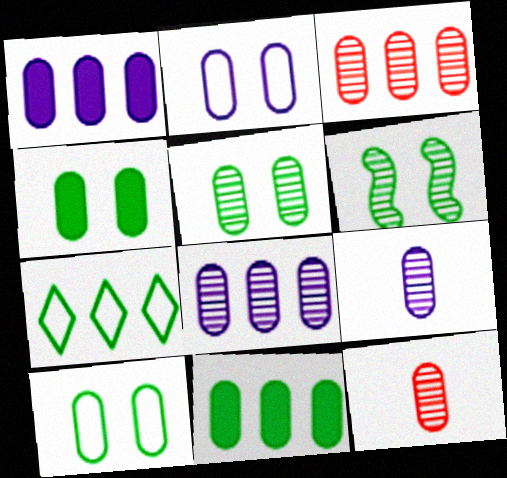[[1, 2, 9], 
[1, 10, 12], 
[2, 11, 12], 
[3, 5, 9], 
[4, 5, 10], 
[5, 8, 12]]